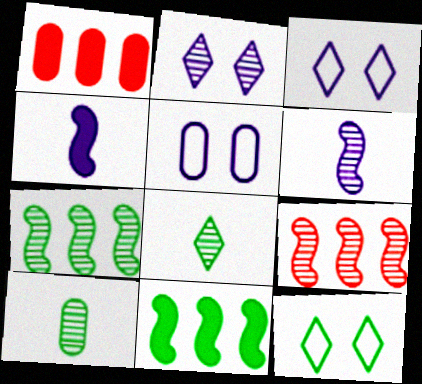[[1, 5, 10], 
[1, 6, 12], 
[2, 9, 10], 
[10, 11, 12]]